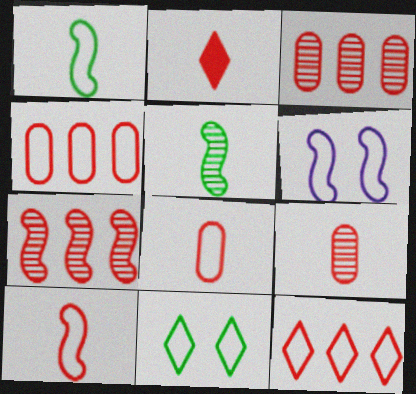[[2, 9, 10]]